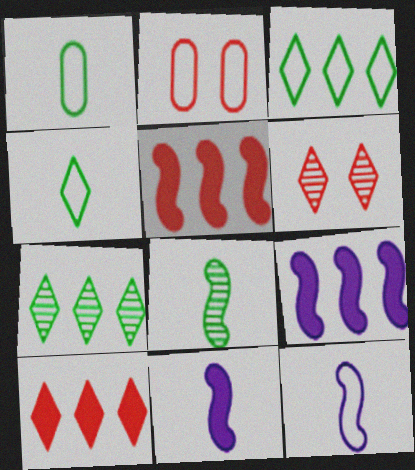[[1, 6, 9], 
[2, 3, 12], 
[2, 7, 11]]